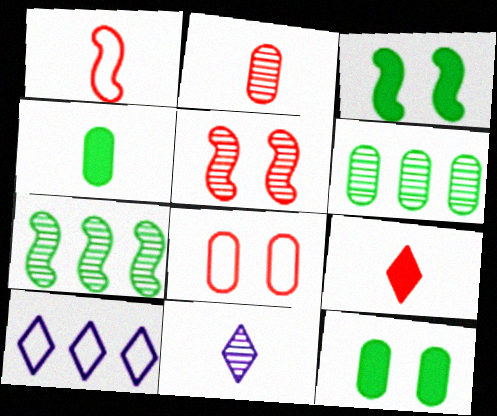[[1, 2, 9], 
[1, 4, 11], 
[2, 3, 10], 
[4, 5, 10], 
[5, 6, 11]]